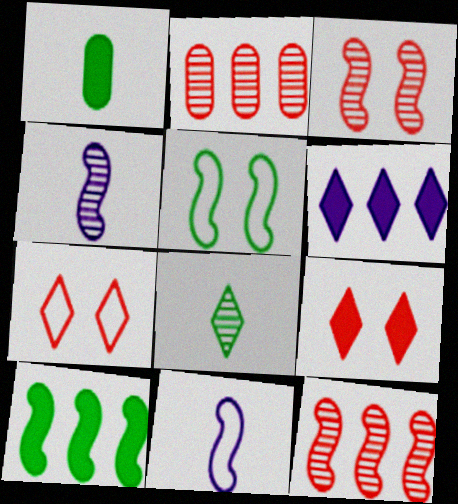[[3, 10, 11], 
[6, 7, 8]]